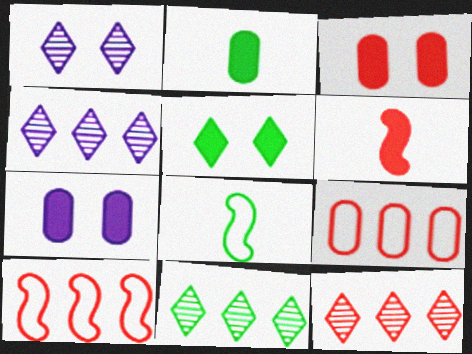[[1, 2, 10], 
[3, 4, 8], 
[4, 11, 12], 
[7, 8, 12]]